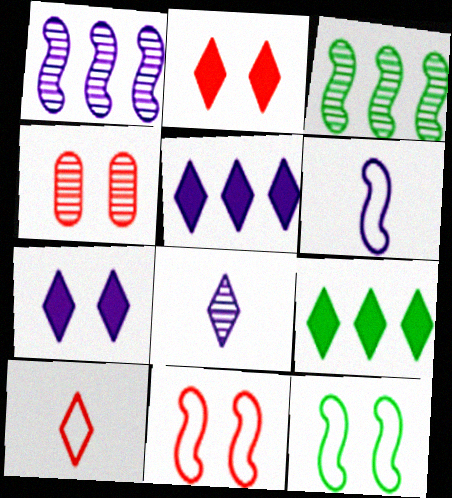[[2, 4, 11], 
[3, 4, 8], 
[4, 6, 9], 
[4, 7, 12]]